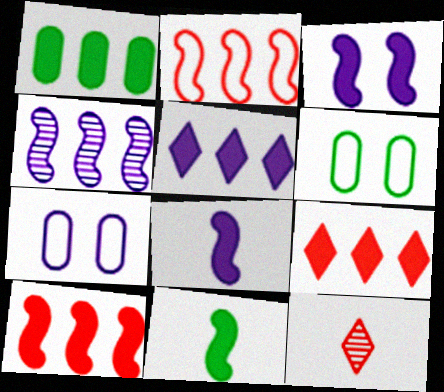[[1, 5, 10], 
[3, 10, 11]]